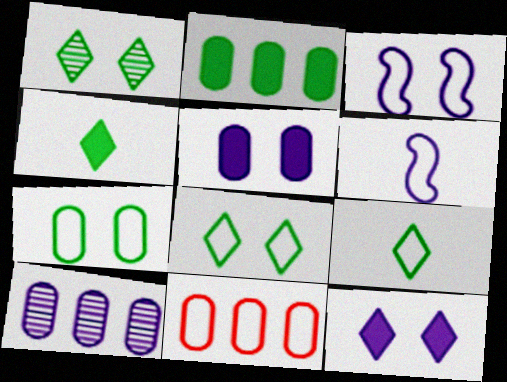[[2, 10, 11], 
[3, 9, 11], 
[6, 8, 11], 
[6, 10, 12]]